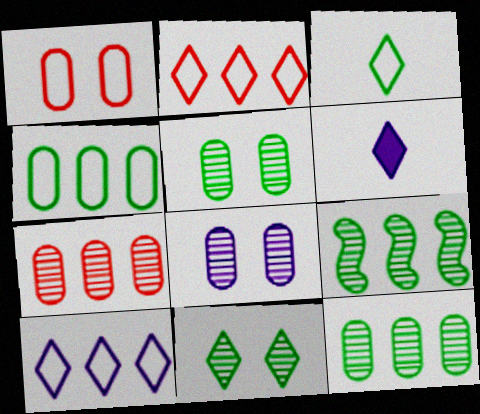[[1, 6, 9], 
[2, 6, 11]]